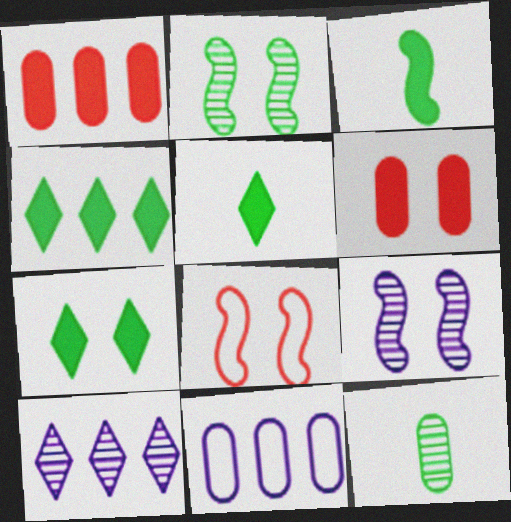[[4, 5, 7], 
[6, 11, 12]]